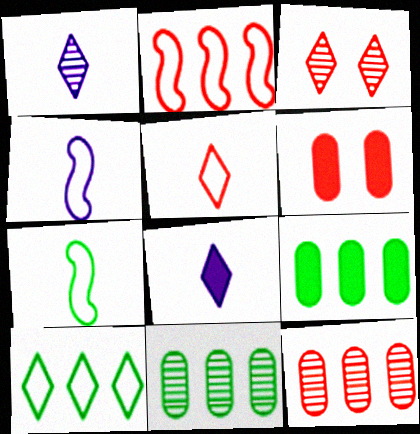[[3, 4, 9], 
[3, 8, 10]]